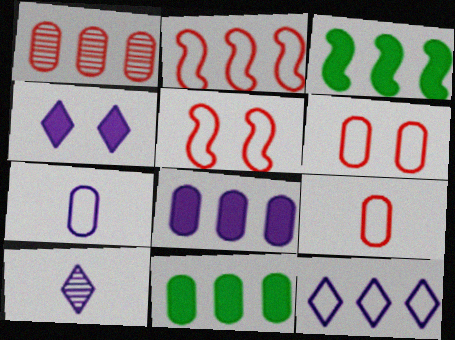[[1, 3, 12], 
[3, 6, 10], 
[4, 10, 12], 
[5, 10, 11]]